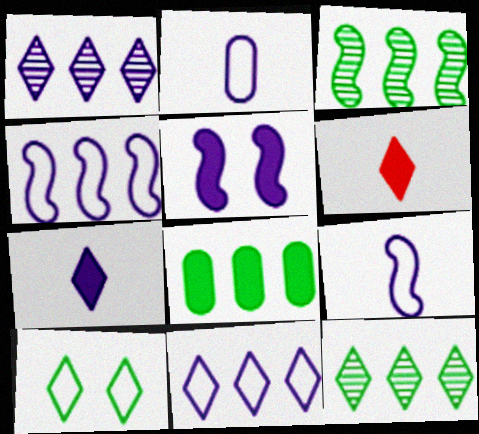[[1, 2, 5], 
[1, 6, 10], 
[5, 6, 8]]